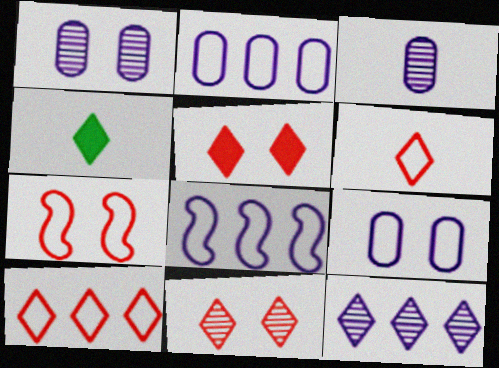[]